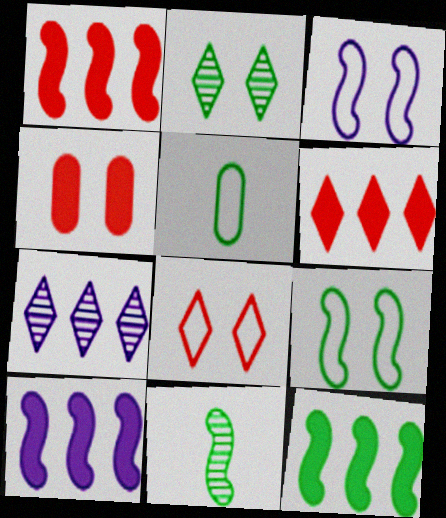[[1, 3, 11], 
[1, 10, 12], 
[2, 3, 4], 
[2, 5, 12], 
[9, 11, 12]]